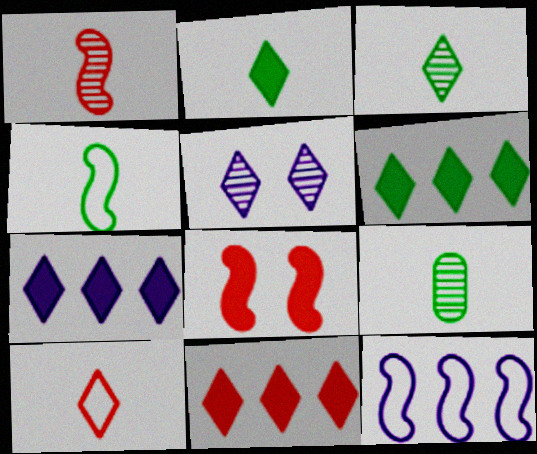[[2, 4, 9], 
[5, 6, 10], 
[6, 7, 11]]